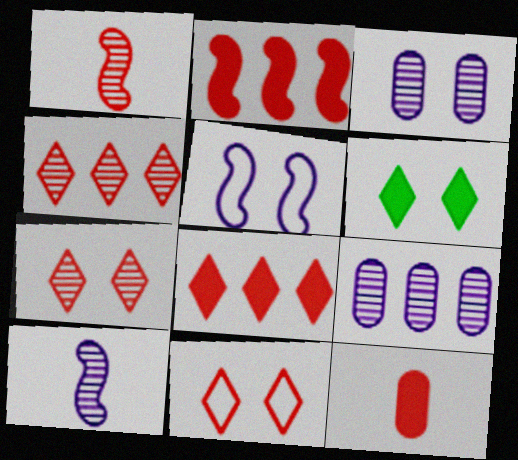[]